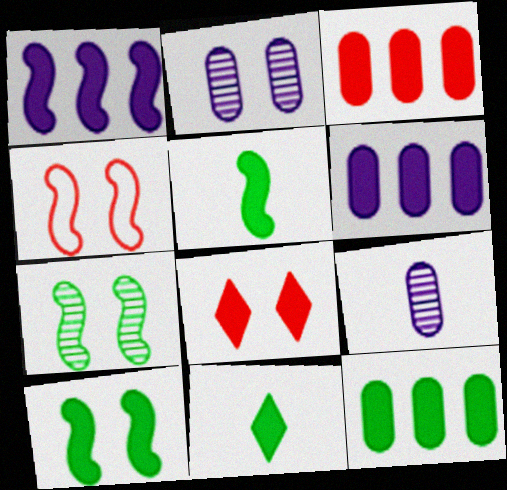[[3, 6, 12], 
[5, 6, 8], 
[10, 11, 12]]